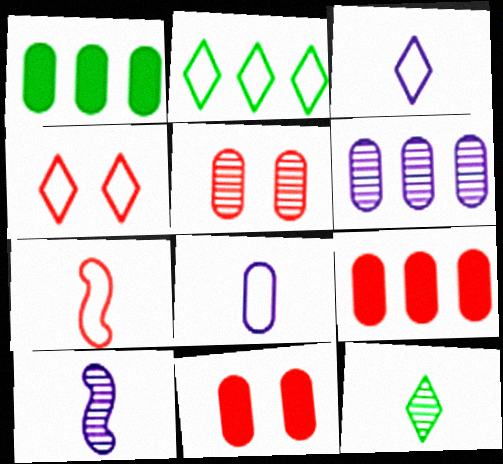[[1, 4, 10], 
[1, 5, 8], 
[2, 3, 4], 
[2, 10, 11]]